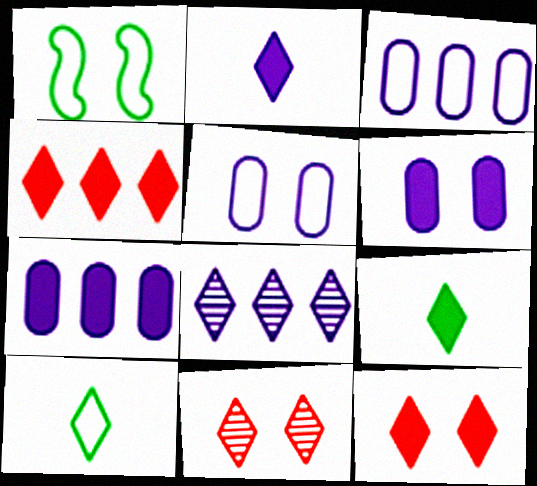[[1, 6, 11], 
[8, 10, 12]]